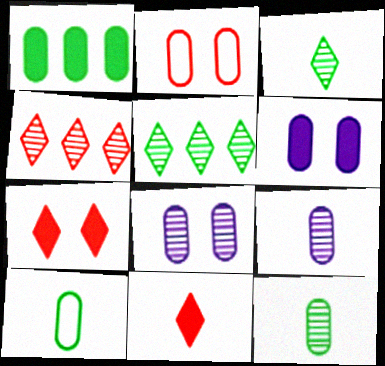[[1, 2, 9]]